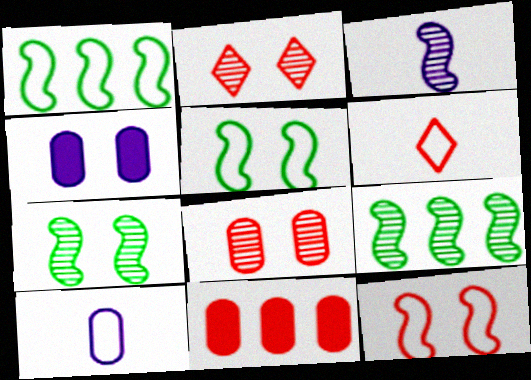[[2, 4, 5], 
[4, 6, 9]]